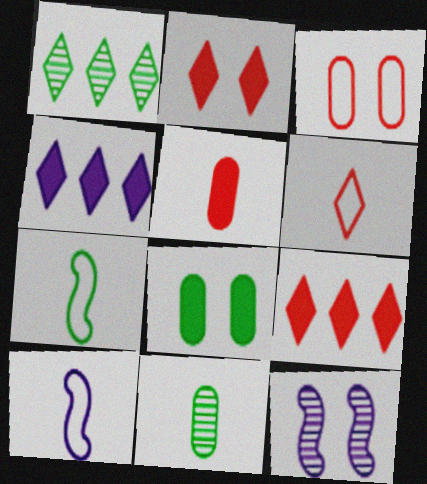[[1, 7, 8]]